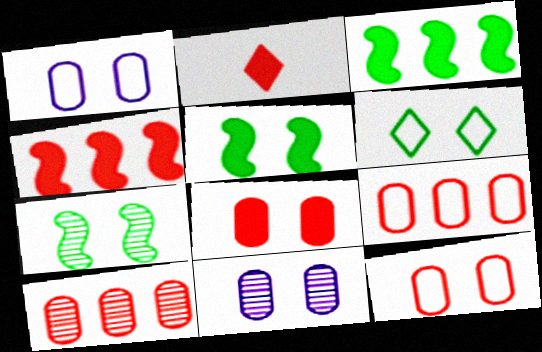[[2, 4, 8]]